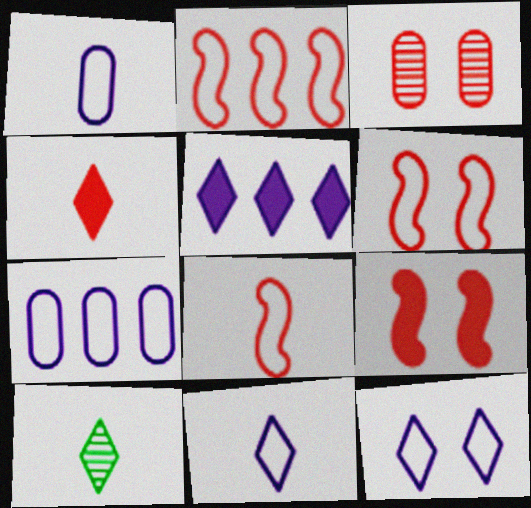[[2, 3, 4], 
[2, 6, 8], 
[4, 10, 11], 
[7, 9, 10]]